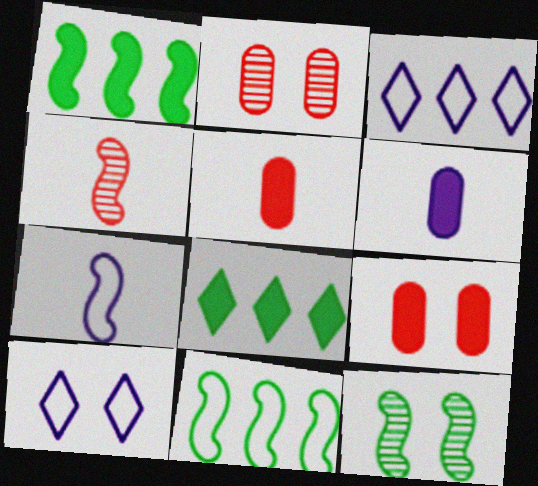[[2, 7, 8], 
[3, 5, 12], 
[9, 10, 12]]